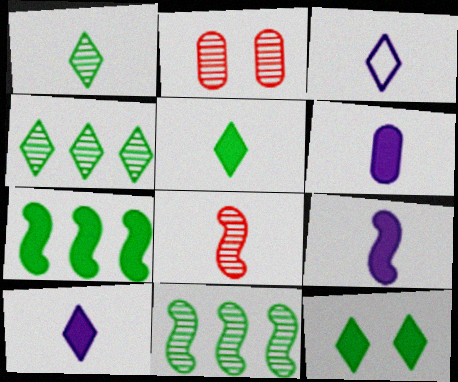[[2, 3, 7], 
[6, 9, 10]]